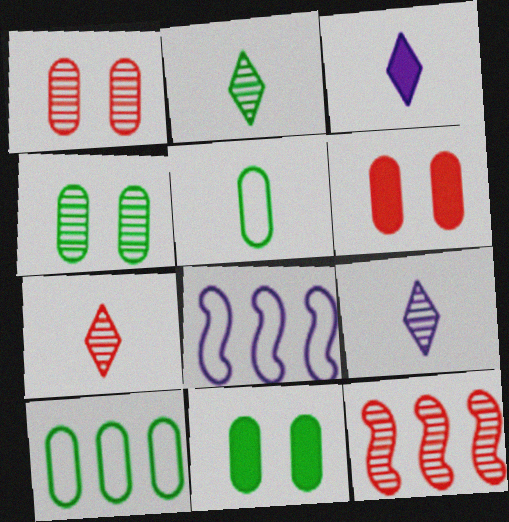[[1, 7, 12], 
[2, 6, 8], 
[2, 7, 9], 
[4, 9, 12], 
[7, 8, 11]]